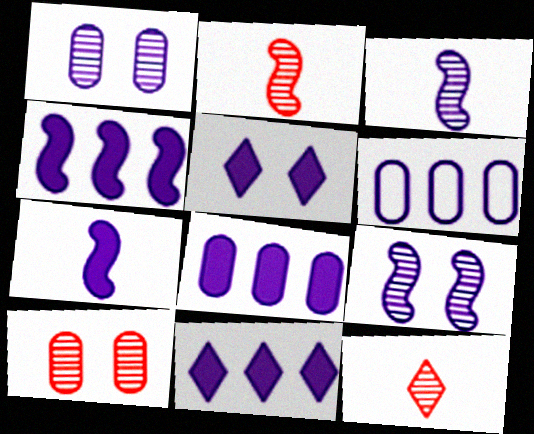[[3, 5, 6], 
[4, 8, 11], 
[5, 7, 8]]